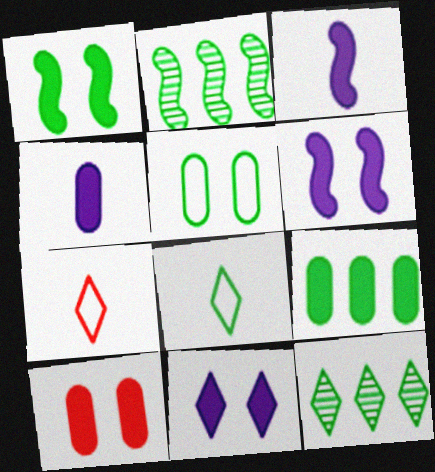[[1, 10, 11], 
[4, 9, 10], 
[7, 11, 12]]